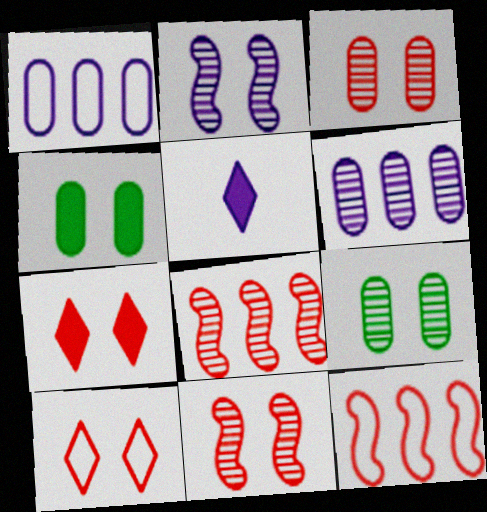[[1, 2, 5], 
[2, 4, 10], 
[5, 9, 12]]